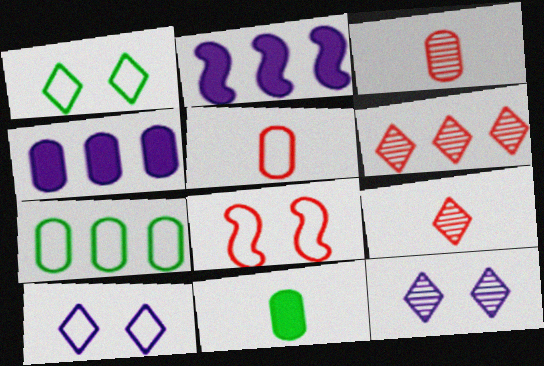[[1, 2, 3], 
[2, 6, 7]]